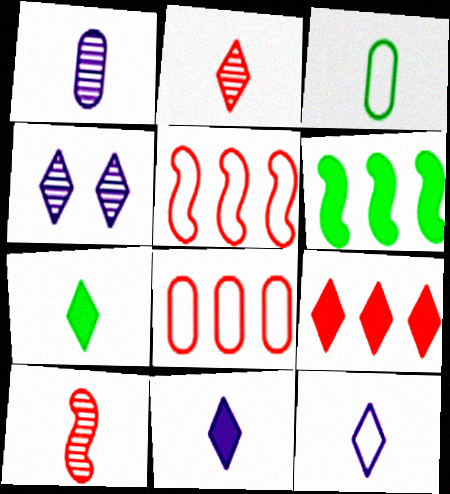[[2, 7, 12], 
[3, 10, 11]]